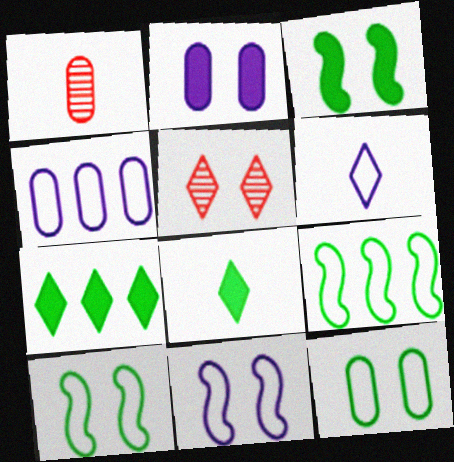[[1, 7, 11], 
[2, 5, 10], 
[4, 6, 11], 
[5, 6, 7]]